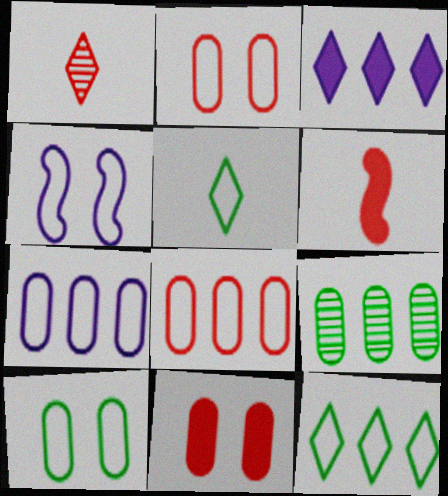[[4, 5, 8]]